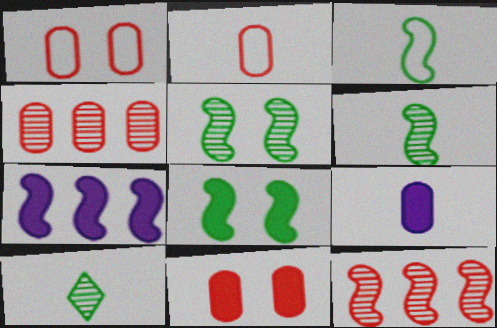[[1, 7, 10], 
[2, 4, 11]]